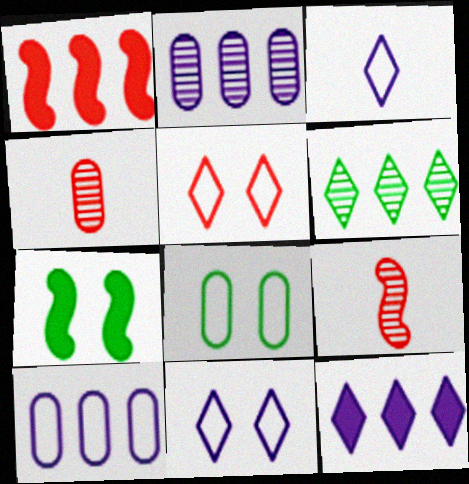[[1, 4, 5], 
[1, 6, 10], 
[8, 9, 12]]